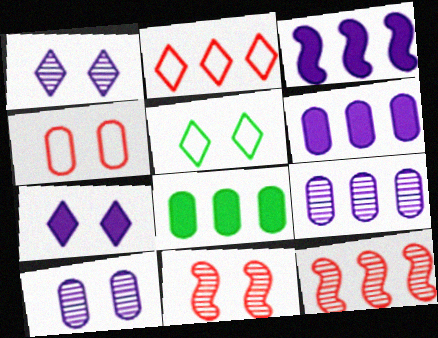[]